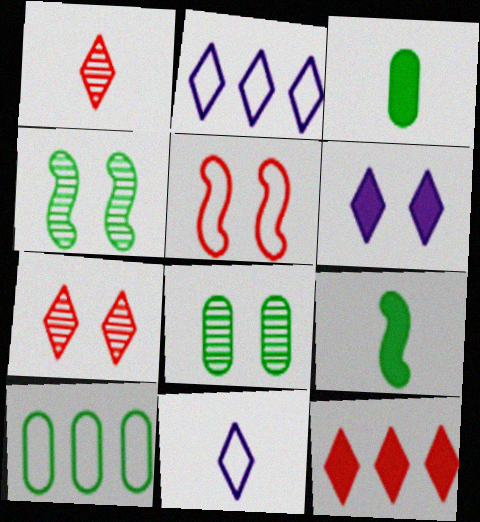[[3, 8, 10], 
[5, 6, 8], 
[5, 10, 11]]